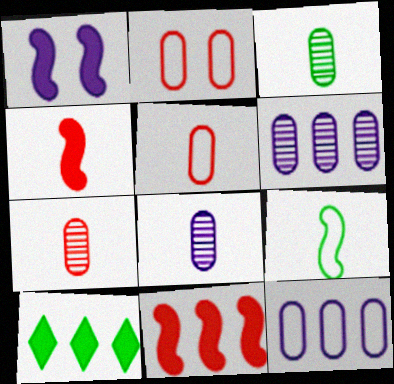[[3, 7, 8]]